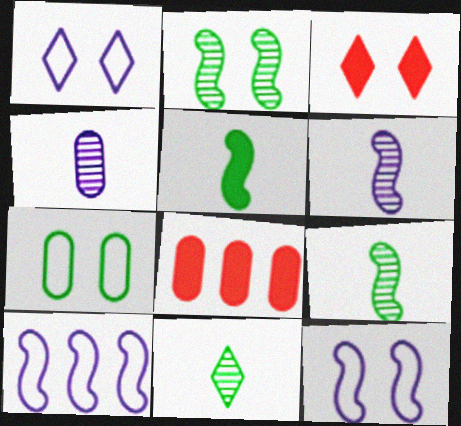[[1, 8, 9], 
[4, 7, 8], 
[8, 11, 12]]